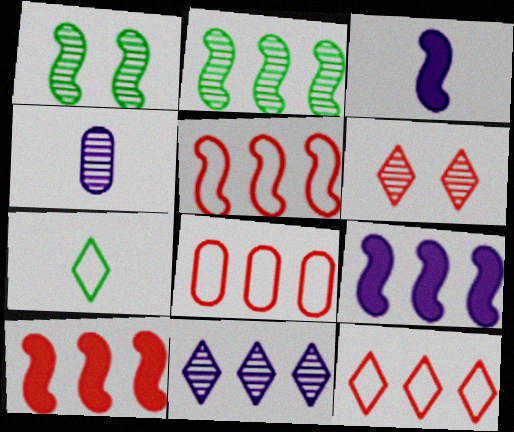[[1, 3, 5], 
[2, 4, 6], 
[2, 5, 9], 
[5, 8, 12]]